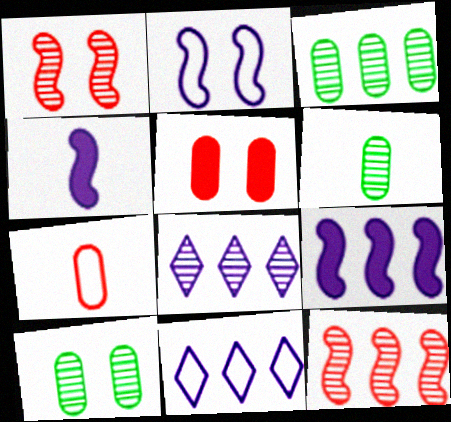[[1, 6, 8], 
[3, 6, 10], 
[3, 8, 12]]